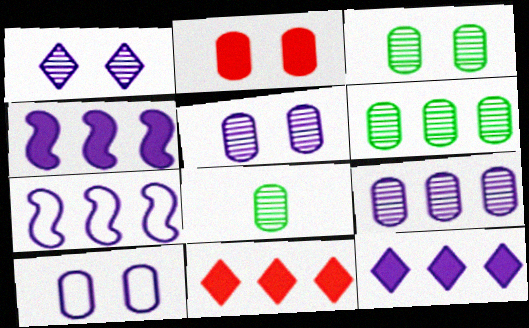[[2, 3, 10], 
[3, 6, 8], 
[6, 7, 11], 
[7, 9, 12]]